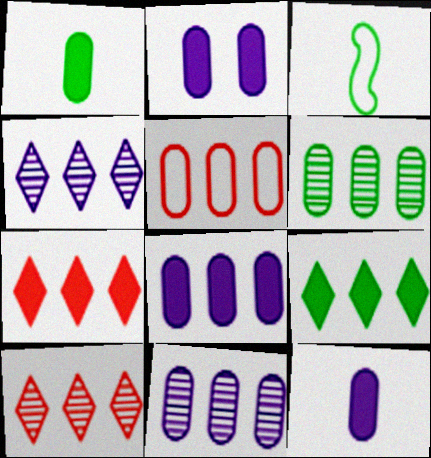[[2, 3, 10], 
[2, 8, 12], 
[5, 6, 8]]